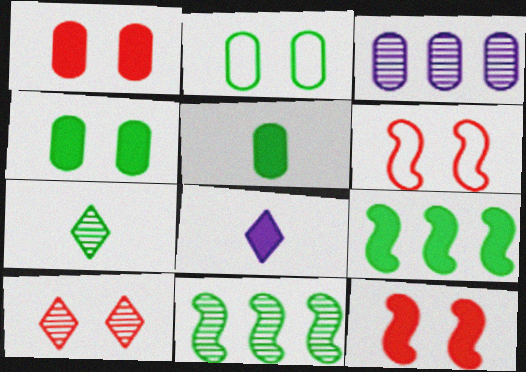[[1, 6, 10], 
[1, 8, 9], 
[2, 7, 9]]